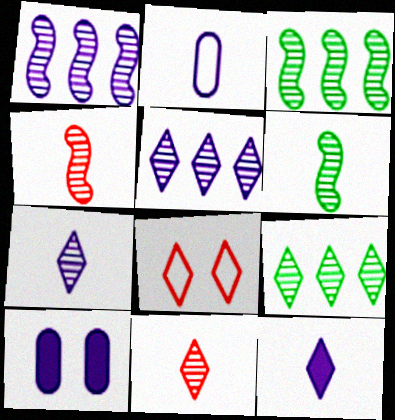[[8, 9, 12]]